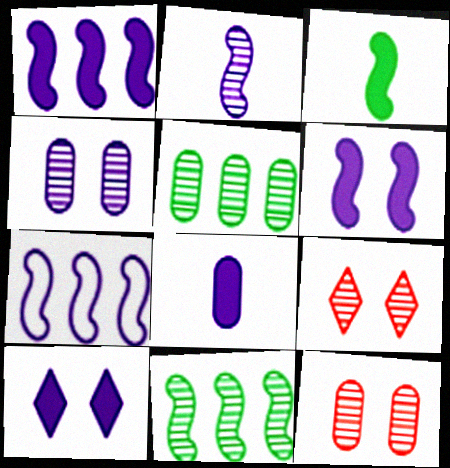[[1, 8, 10], 
[2, 5, 9], 
[2, 6, 7]]